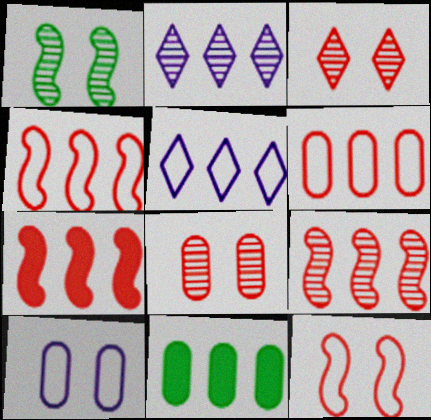[[2, 4, 11], 
[4, 7, 9], 
[5, 9, 11]]